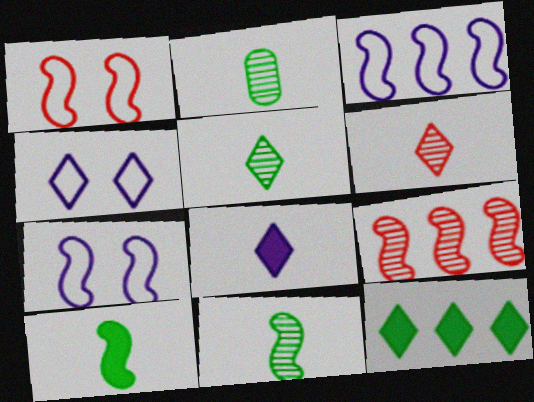[[2, 5, 11], 
[4, 6, 12], 
[7, 9, 10]]